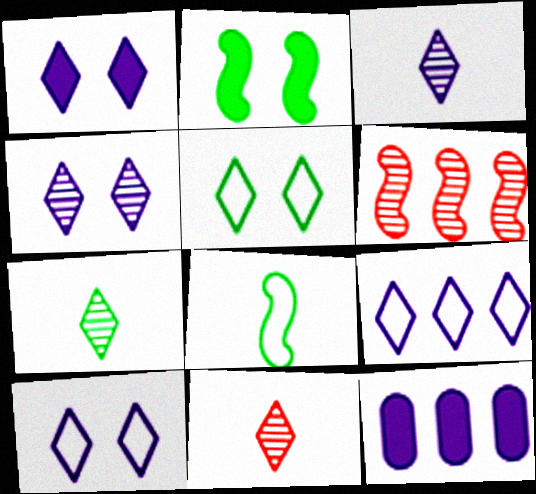[[1, 3, 9], 
[1, 4, 10], 
[3, 7, 11]]